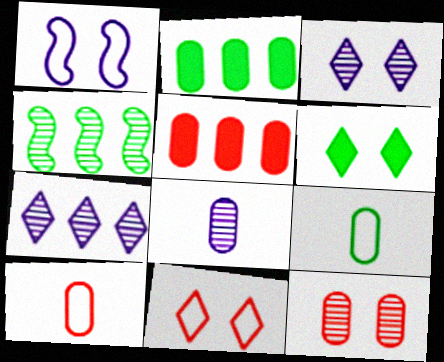[[1, 6, 12], 
[3, 6, 11], 
[4, 6, 9], 
[5, 10, 12]]